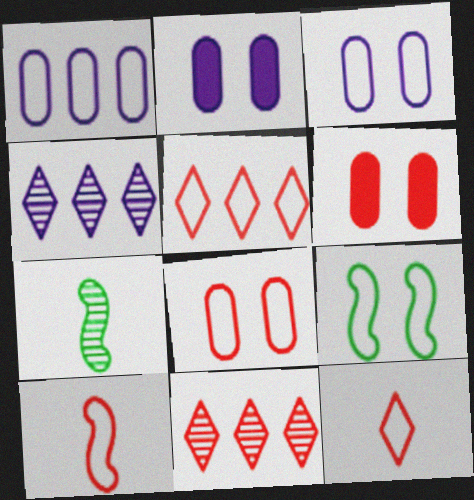[[1, 9, 12], 
[2, 5, 7], 
[5, 8, 10], 
[6, 10, 11]]